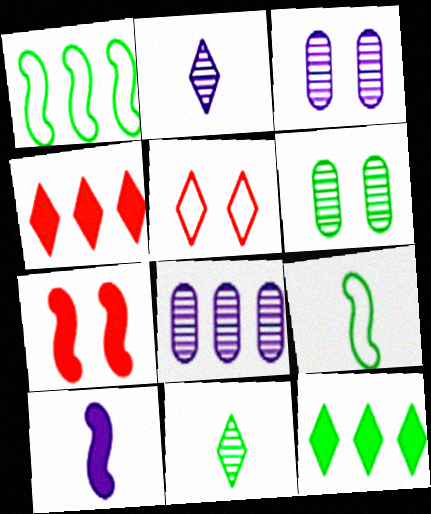[[1, 4, 8], 
[2, 5, 12], 
[3, 4, 9], 
[6, 9, 12]]